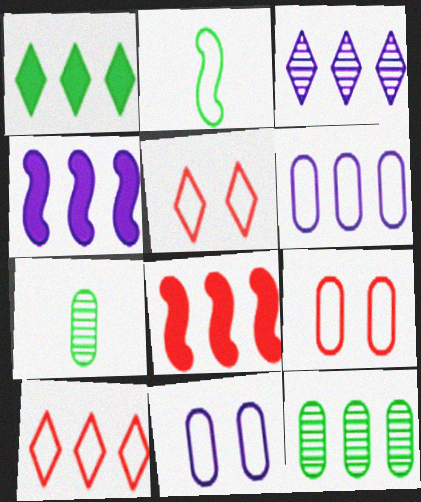[[1, 3, 10], 
[2, 5, 6], 
[2, 10, 11], 
[3, 4, 6], 
[4, 5, 7], 
[4, 10, 12]]